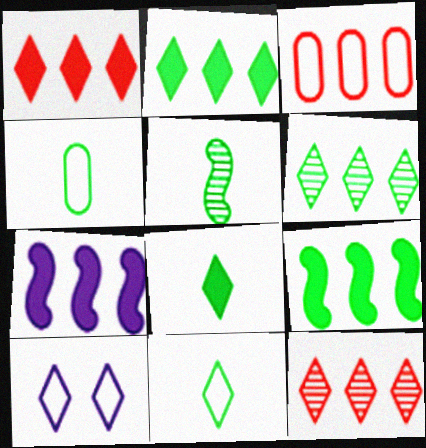[[3, 6, 7], 
[4, 5, 8], 
[8, 10, 12]]